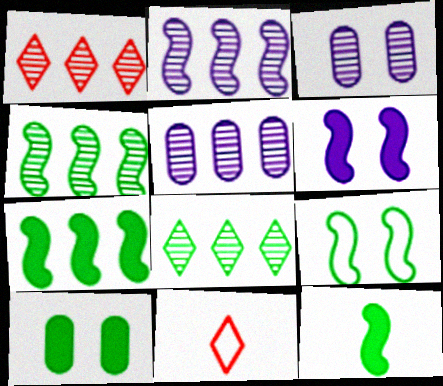[[1, 4, 5], 
[2, 10, 11], 
[3, 7, 11], 
[4, 9, 12]]